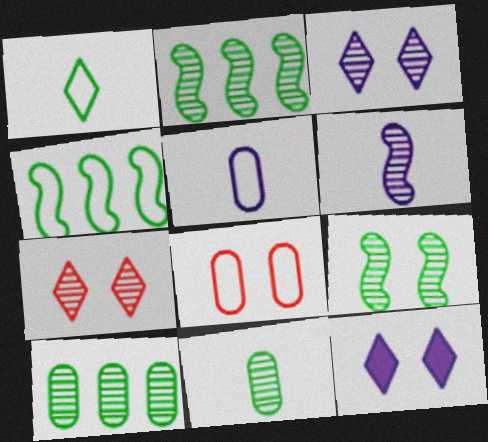[[6, 7, 10], 
[8, 9, 12]]